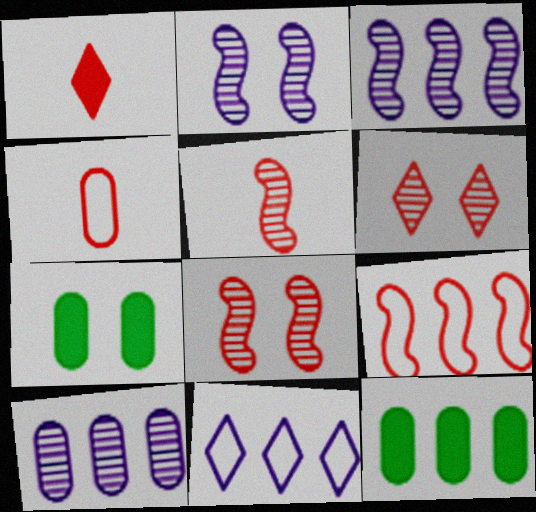[[1, 4, 5], 
[4, 7, 10], 
[5, 7, 11]]